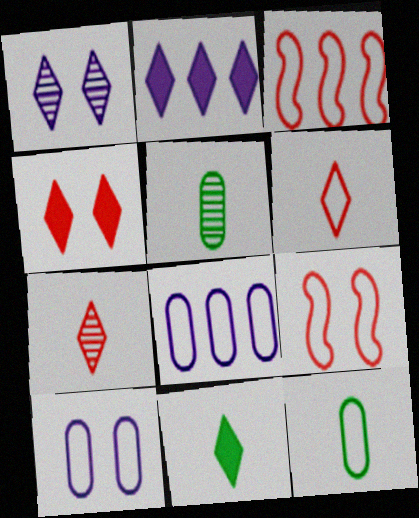[[2, 4, 11], 
[2, 5, 9]]